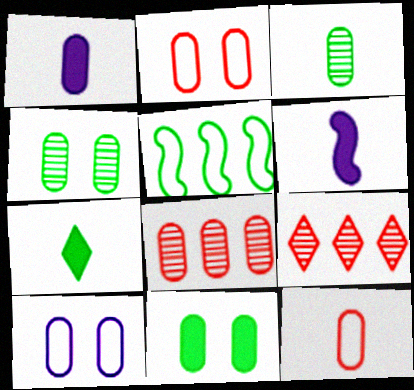[[1, 3, 12], 
[4, 5, 7]]